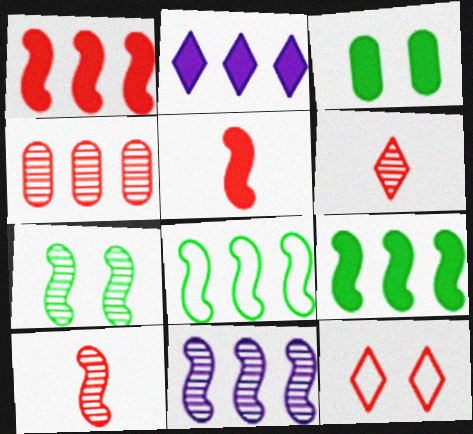[[1, 8, 11], 
[2, 3, 5], 
[2, 4, 8], 
[4, 5, 12], 
[7, 10, 11]]